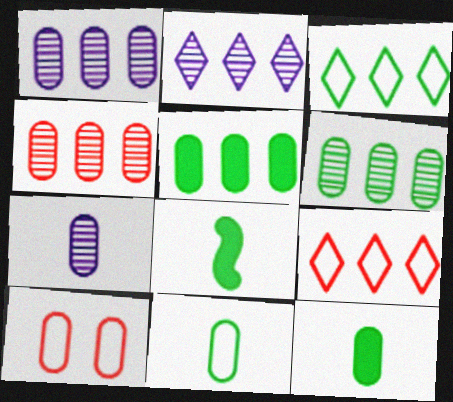[[1, 4, 6], 
[1, 10, 12], 
[2, 8, 10], 
[5, 7, 10]]